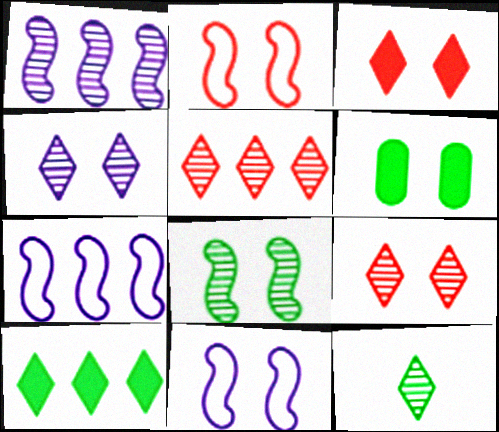[[2, 4, 6], 
[4, 5, 12], 
[6, 9, 11]]